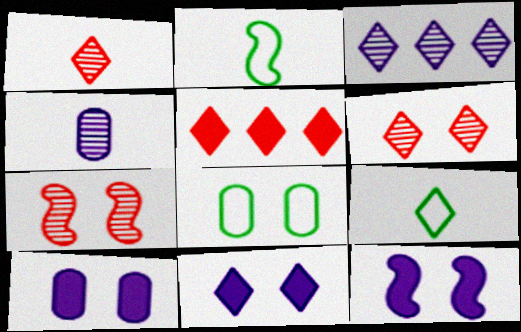[[6, 8, 12], 
[7, 8, 11], 
[10, 11, 12]]